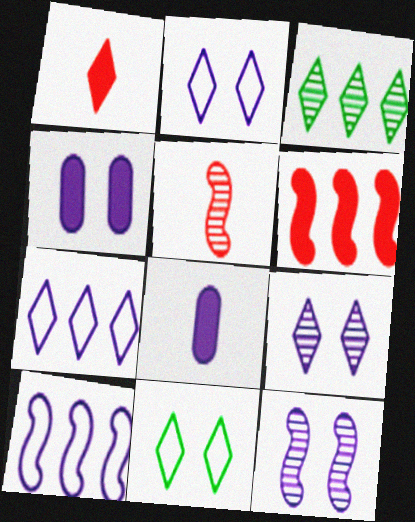[[1, 2, 3], 
[2, 4, 12], 
[7, 8, 12], 
[8, 9, 10]]